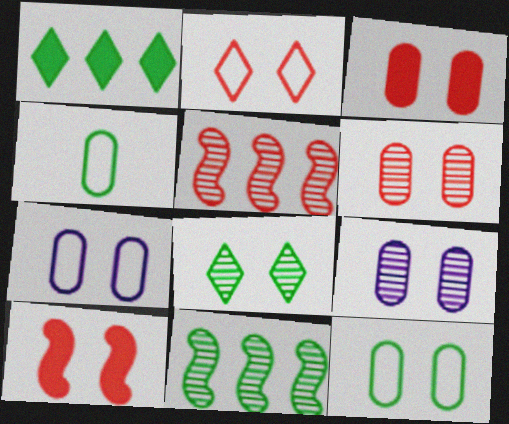[[2, 6, 10], 
[3, 9, 12], 
[7, 8, 10]]